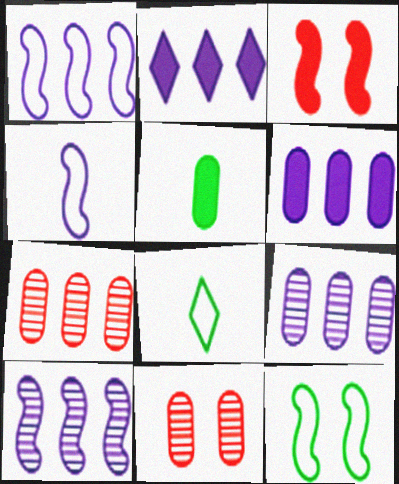[[1, 2, 9], 
[2, 3, 5], 
[3, 8, 9]]